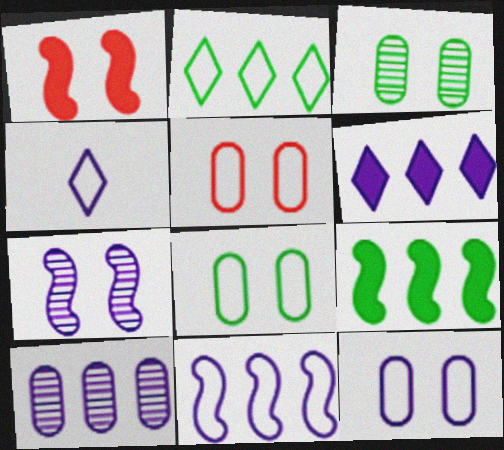[[4, 11, 12], 
[5, 8, 12], 
[6, 10, 11]]